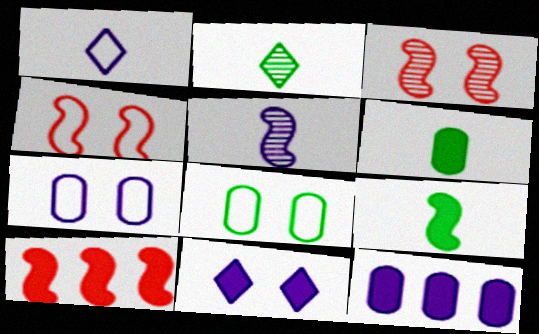[[2, 4, 12], 
[2, 7, 10], 
[3, 8, 11], 
[6, 10, 11]]